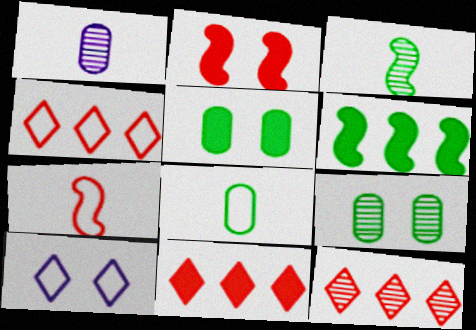[[2, 9, 10], 
[4, 11, 12]]